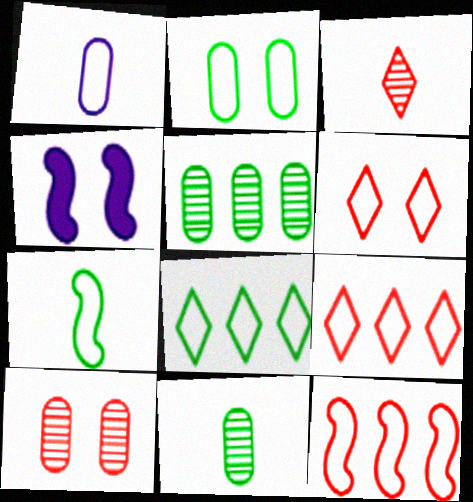[[2, 7, 8], 
[4, 9, 11]]